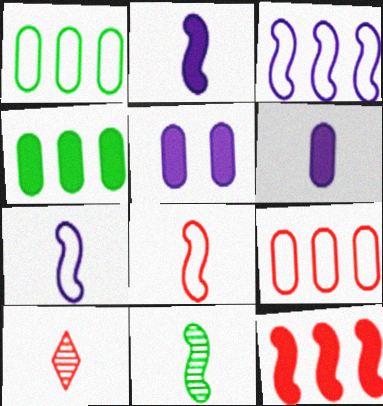[[2, 8, 11]]